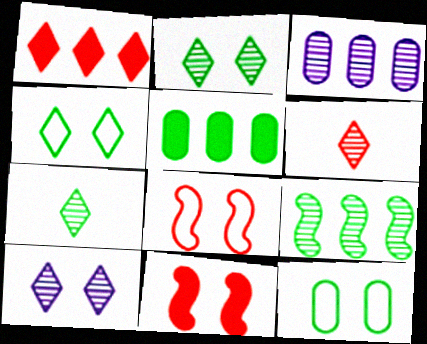[[10, 11, 12]]